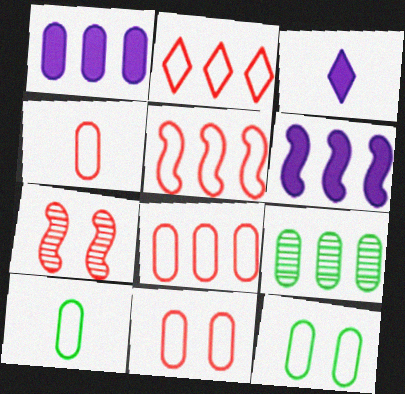[[1, 8, 9], 
[2, 5, 8], 
[2, 6, 9], 
[4, 8, 11]]